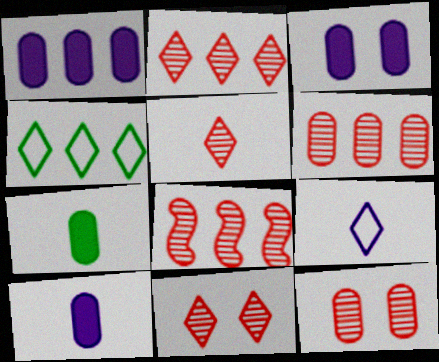[[1, 3, 10], 
[1, 4, 8], 
[2, 5, 11], 
[2, 6, 8], 
[5, 8, 12]]